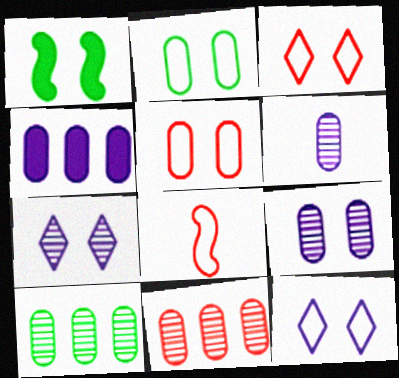[[1, 3, 9], 
[1, 5, 7]]